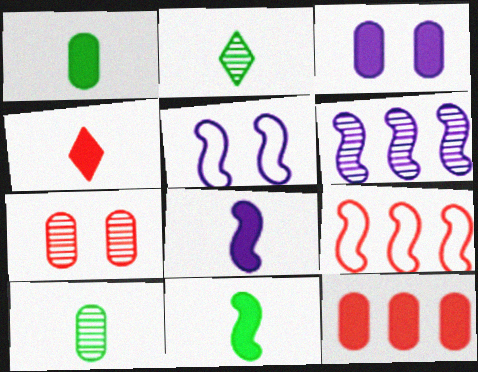[[1, 3, 12], 
[1, 4, 8], 
[2, 3, 9], 
[2, 5, 12], 
[2, 6, 7], 
[4, 7, 9], 
[5, 6, 8]]